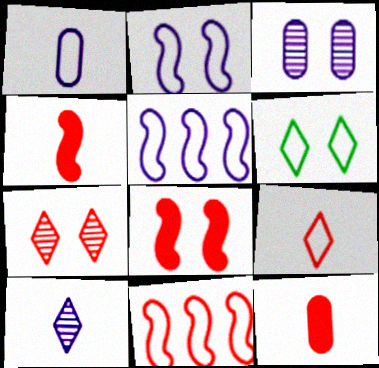[[1, 6, 11], 
[3, 6, 8], 
[7, 11, 12]]